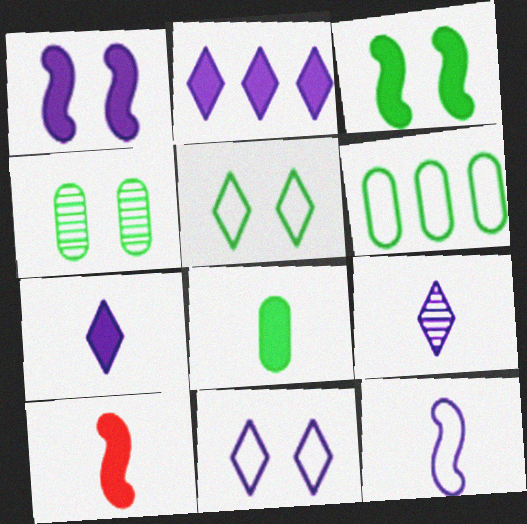[[2, 9, 11], 
[3, 4, 5], 
[4, 6, 8], 
[7, 8, 10]]